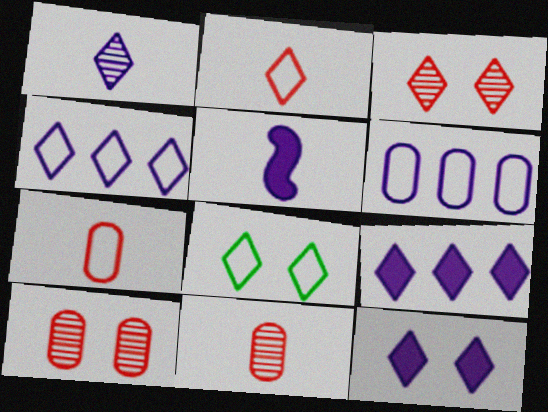[[1, 4, 12], 
[2, 4, 8], 
[3, 8, 12]]